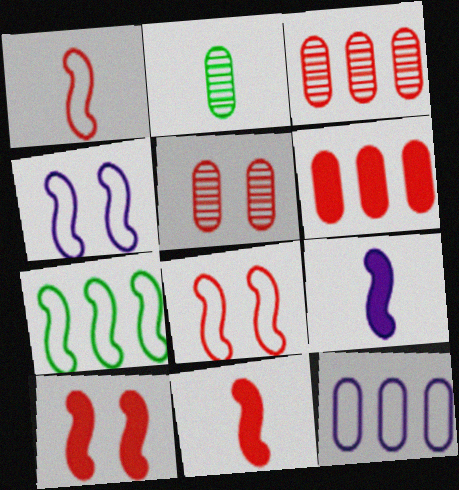[[1, 4, 7]]